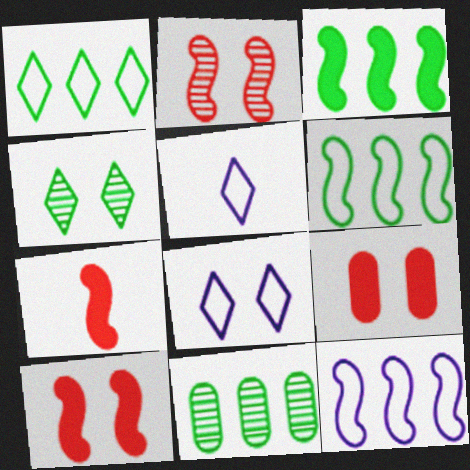[[1, 3, 11], 
[5, 10, 11], 
[7, 8, 11]]